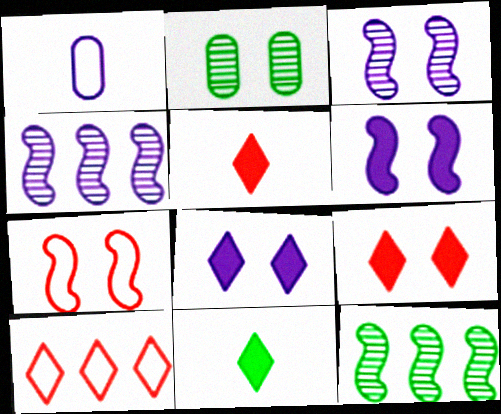[[1, 4, 8], 
[1, 9, 12], 
[2, 7, 8]]